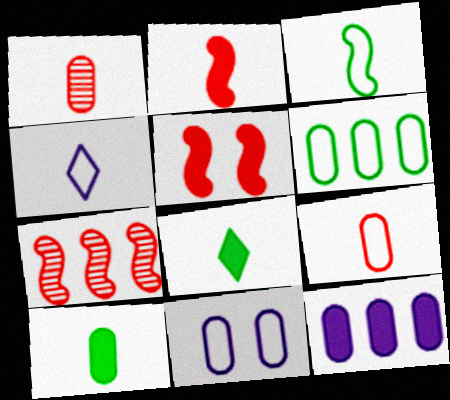[[3, 4, 9], 
[5, 8, 12], 
[6, 9, 11], 
[7, 8, 11]]